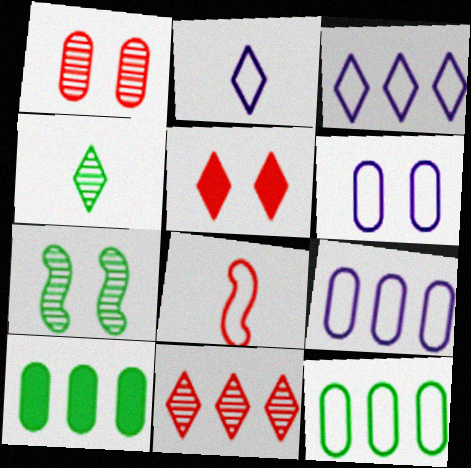[[3, 4, 5], 
[5, 6, 7]]